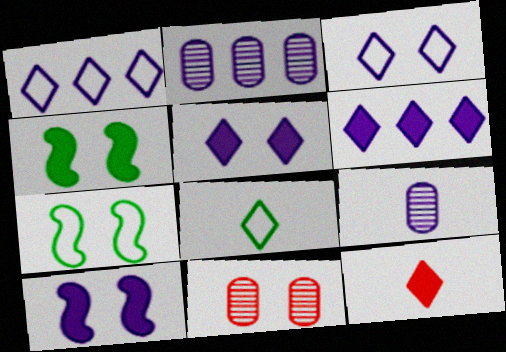[[1, 9, 10], 
[2, 7, 12], 
[3, 4, 11], 
[5, 7, 11]]